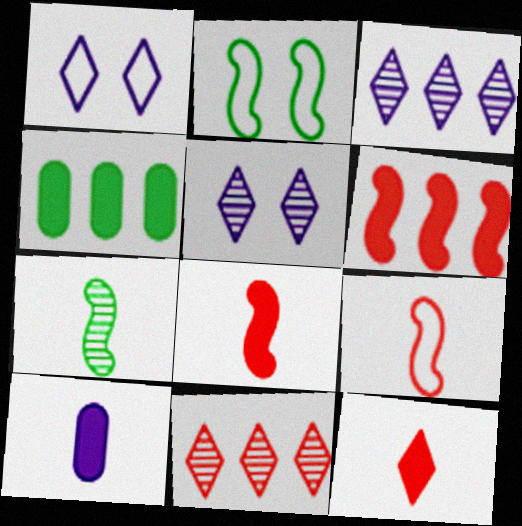[[2, 10, 11], 
[4, 5, 9]]